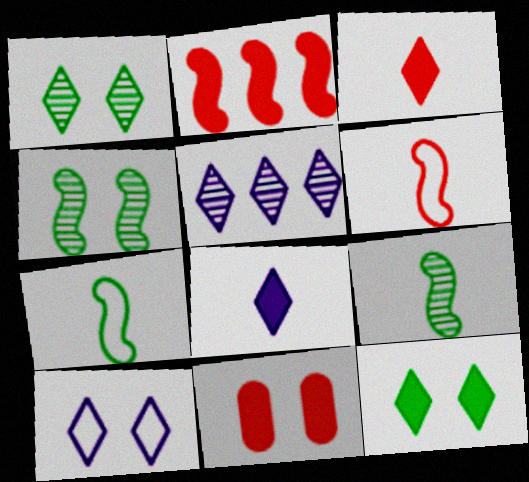[[2, 3, 11], 
[4, 10, 11], 
[5, 7, 11], 
[5, 8, 10]]